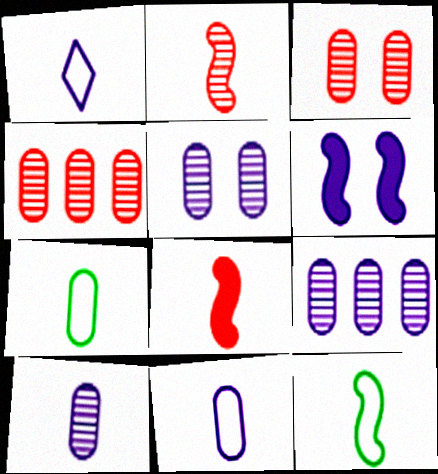[[1, 6, 9], 
[5, 9, 10]]